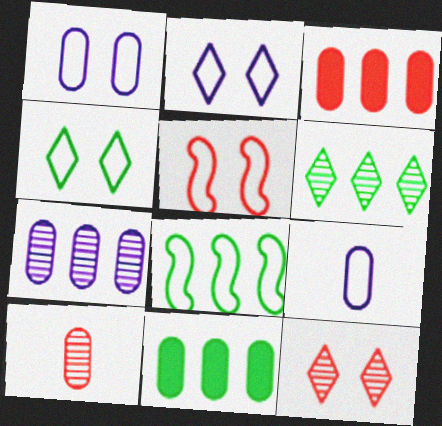[[1, 4, 5], 
[1, 10, 11], 
[6, 8, 11]]